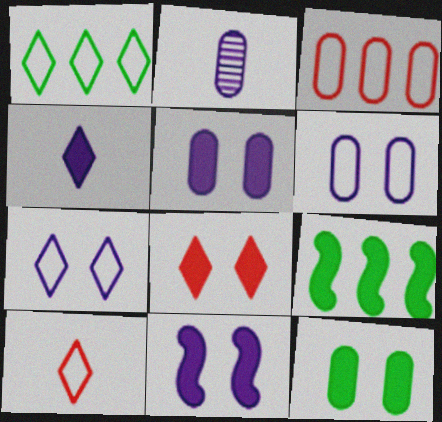[[1, 7, 10], 
[2, 3, 12], 
[8, 11, 12]]